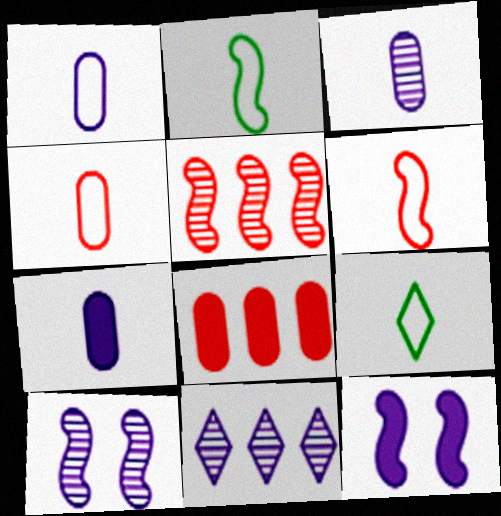[[1, 3, 7], 
[1, 6, 9], 
[1, 11, 12], 
[2, 5, 12], 
[3, 10, 11], 
[8, 9, 10]]